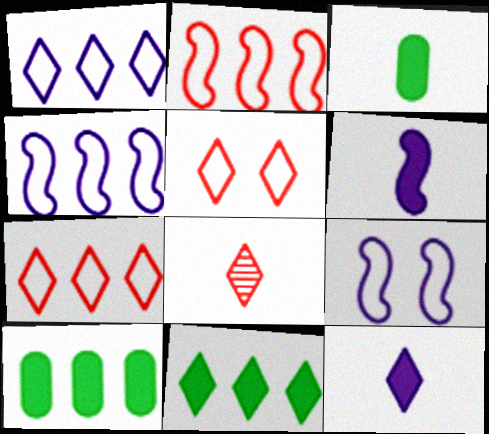[[8, 9, 10]]